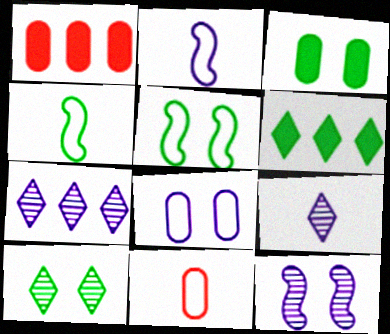[[1, 2, 10], 
[1, 5, 9], 
[3, 5, 10], 
[6, 11, 12]]